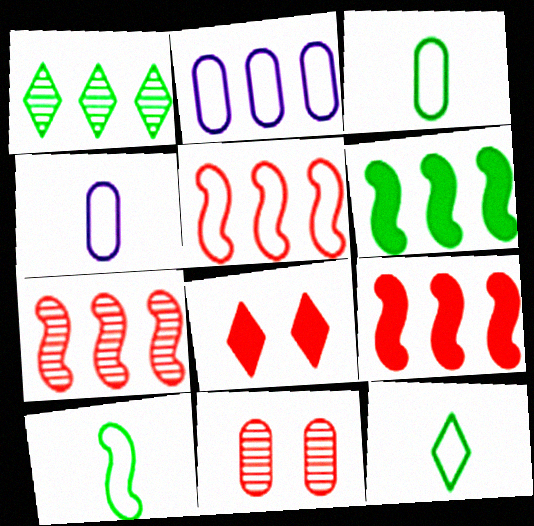[[1, 2, 9], 
[3, 10, 12], 
[5, 7, 9]]